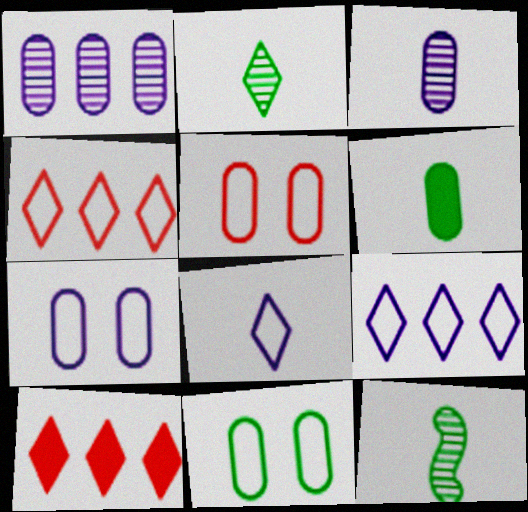[[1, 5, 6], 
[5, 7, 11], 
[7, 10, 12]]